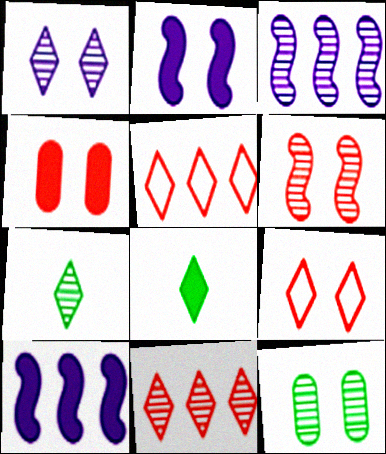[[1, 5, 8], 
[1, 6, 12], 
[1, 7, 11], 
[2, 9, 12], 
[4, 6, 9], 
[4, 8, 10]]